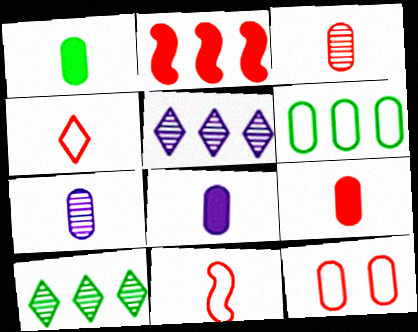[[1, 8, 9], 
[2, 5, 6]]